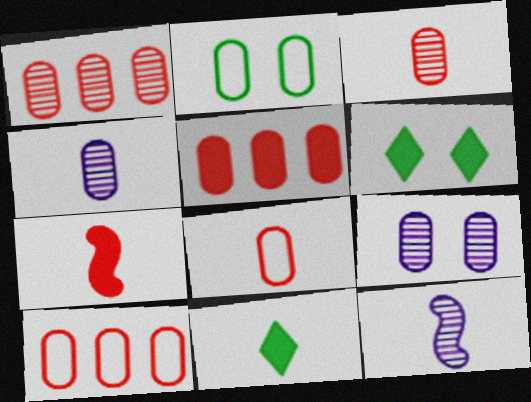[[1, 5, 10], 
[2, 4, 5], 
[6, 10, 12], 
[8, 11, 12]]